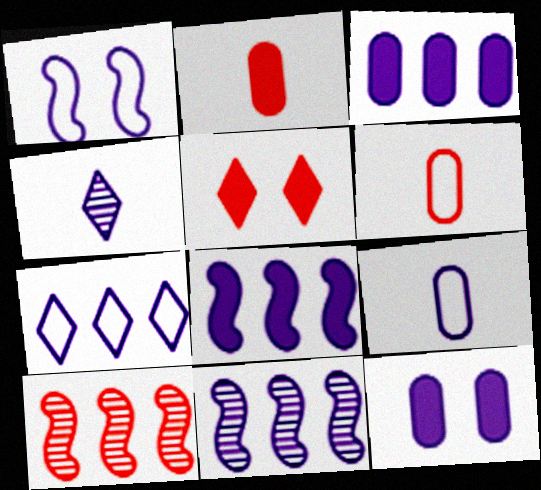[[1, 3, 4], 
[1, 7, 9], 
[3, 7, 11], 
[5, 6, 10]]